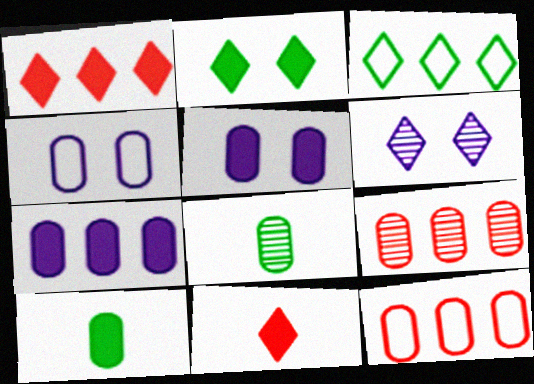[[3, 6, 11], 
[4, 9, 10], 
[5, 8, 12]]